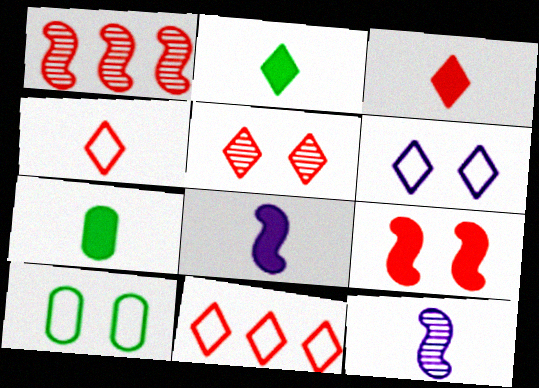[[1, 6, 7], 
[3, 5, 11], 
[3, 7, 8], 
[4, 7, 12]]